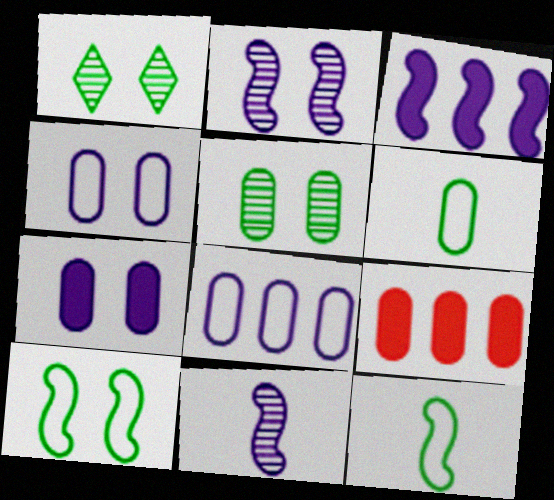[]